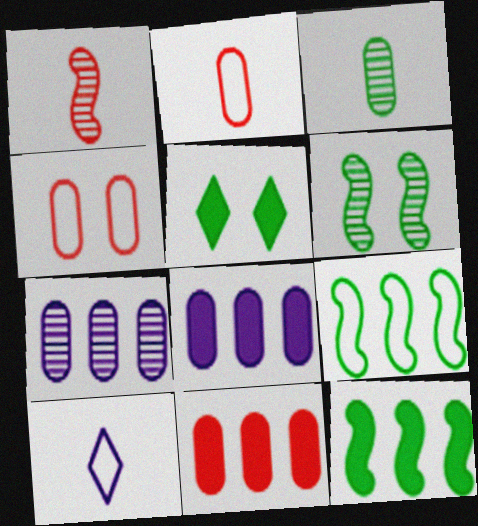[[3, 4, 8], 
[3, 5, 9], 
[4, 9, 10], 
[6, 10, 11]]